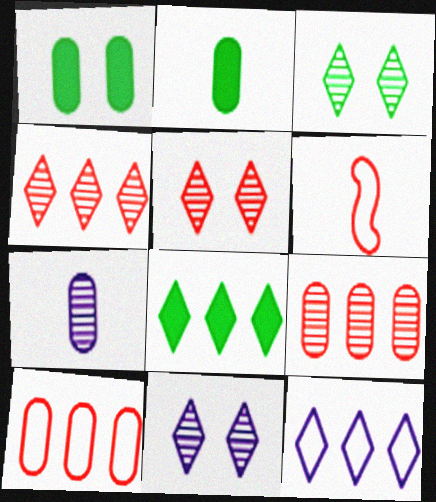[[1, 7, 10], 
[3, 5, 11], 
[4, 8, 12]]